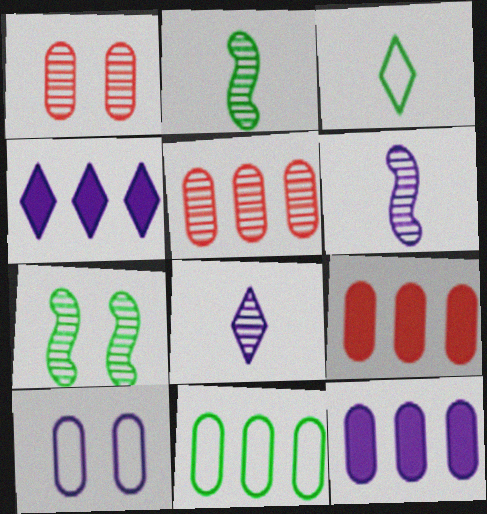[[4, 6, 10], 
[5, 7, 8], 
[5, 11, 12]]